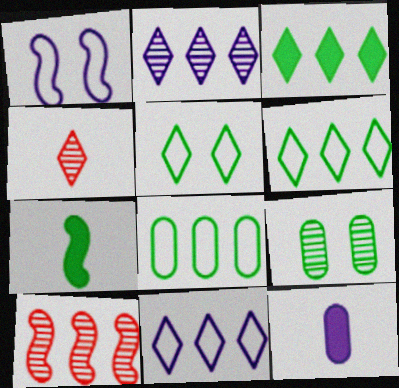[[1, 2, 12], 
[1, 7, 10], 
[5, 10, 12], 
[6, 7, 9]]